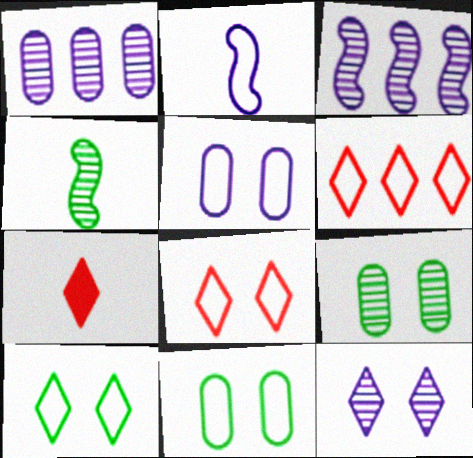[[2, 6, 11], 
[3, 7, 11]]